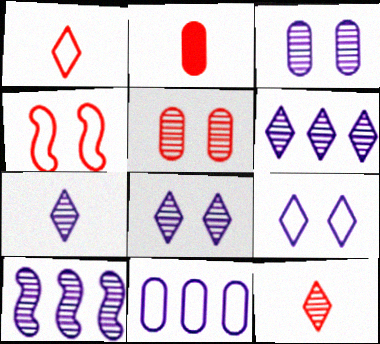[[3, 7, 10], 
[6, 7, 8]]